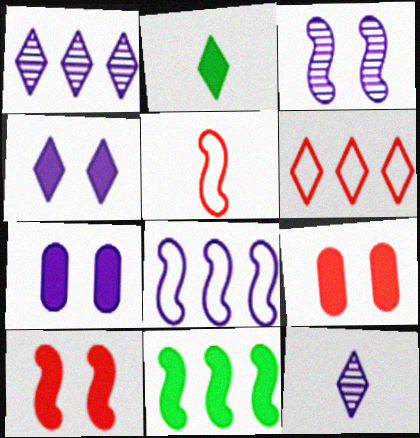[[3, 5, 11], 
[7, 8, 12]]